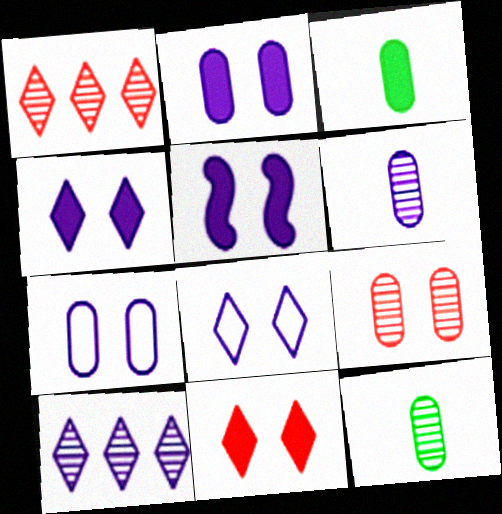[[2, 4, 5]]